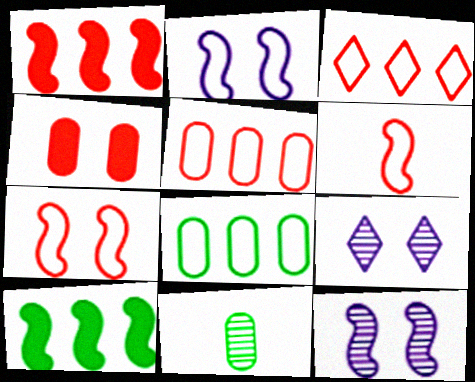[[6, 10, 12]]